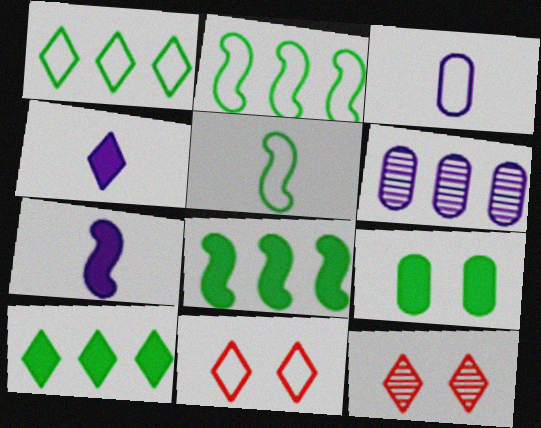[[1, 4, 12], 
[2, 3, 11], 
[3, 8, 12]]